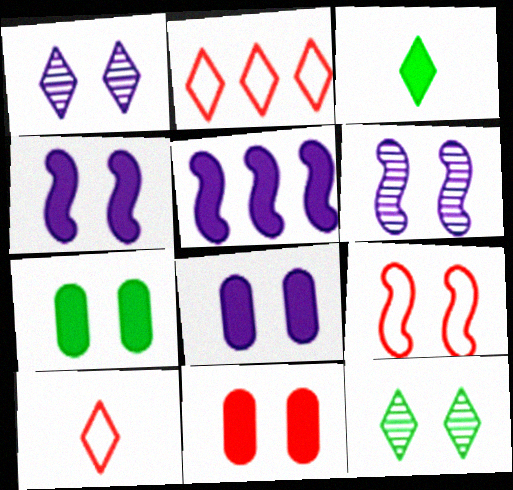[[1, 2, 3], 
[1, 7, 9], 
[3, 5, 11], 
[7, 8, 11], 
[8, 9, 12]]